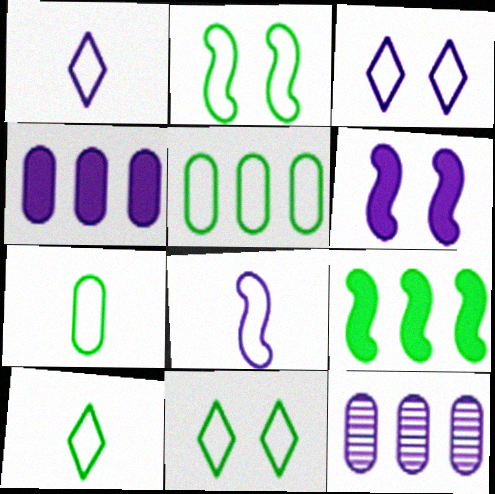[[1, 6, 12], 
[2, 5, 10]]